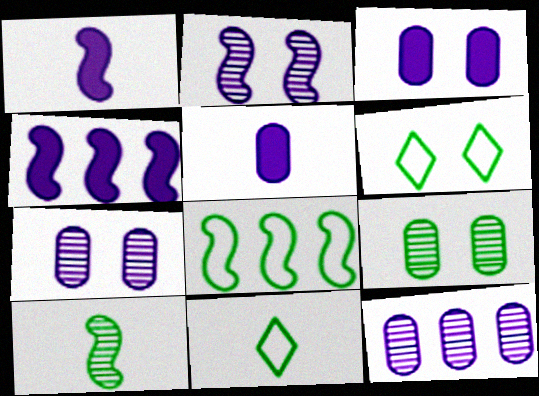[]